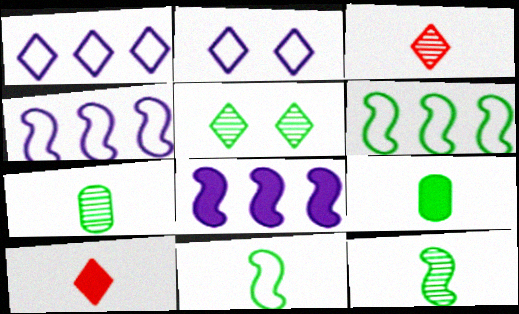[[1, 5, 10], 
[5, 6, 9]]